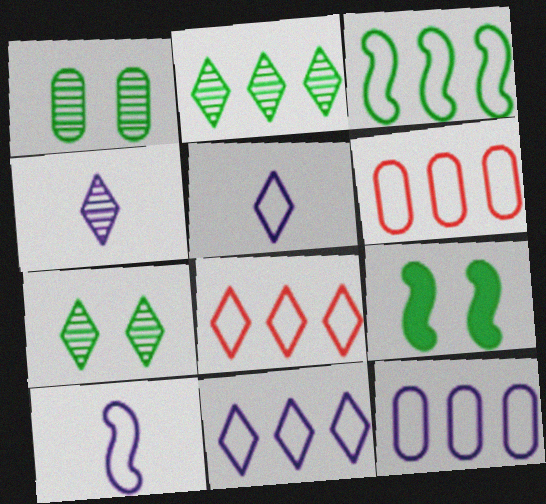[[3, 6, 11], 
[3, 8, 12], 
[4, 6, 9]]